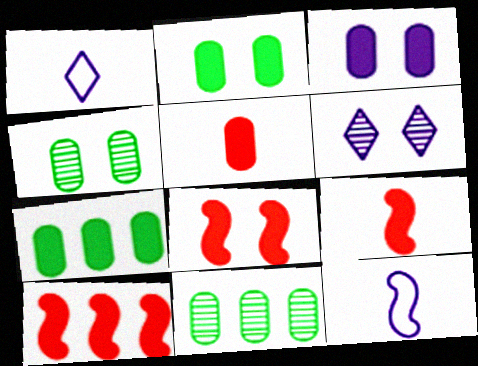[[1, 4, 10], 
[1, 8, 11], 
[3, 5, 7], 
[8, 9, 10]]